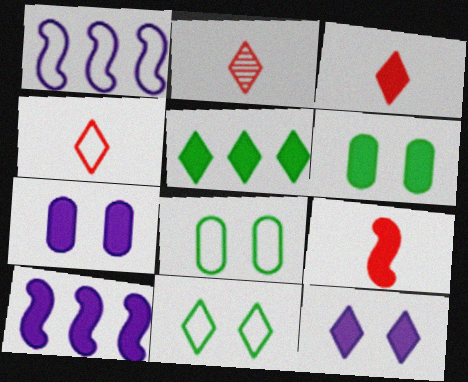[[1, 2, 6], 
[1, 4, 8], 
[2, 3, 4], 
[2, 8, 10], 
[3, 5, 12], 
[3, 6, 10], 
[5, 7, 9]]